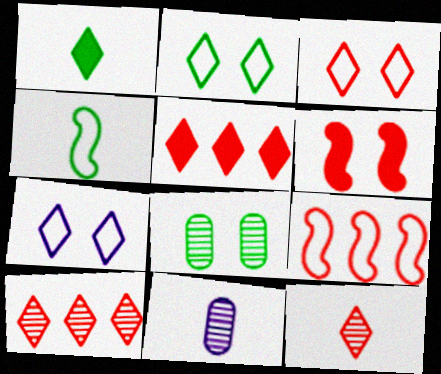[[1, 7, 10], 
[2, 3, 7], 
[3, 5, 12], 
[6, 7, 8]]